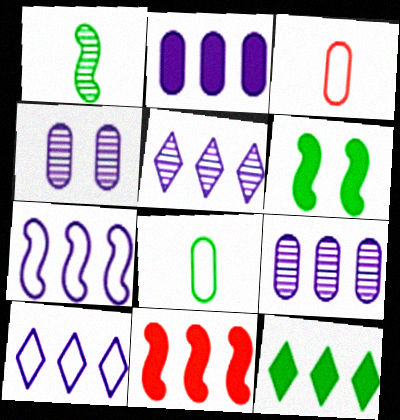[[2, 5, 7], 
[2, 11, 12], 
[3, 5, 6]]